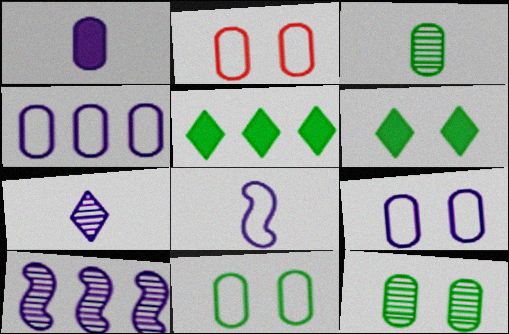[[1, 7, 8], 
[2, 9, 11]]